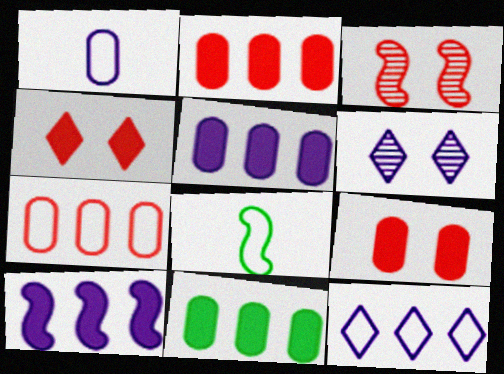[[1, 6, 10], 
[2, 5, 11], 
[2, 6, 8], 
[3, 8, 10]]